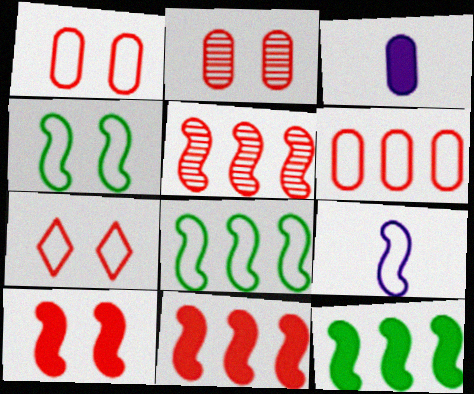[[2, 7, 10]]